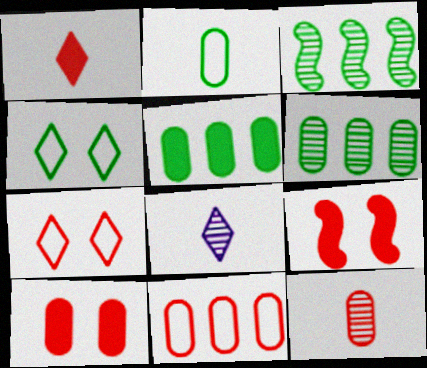[[10, 11, 12]]